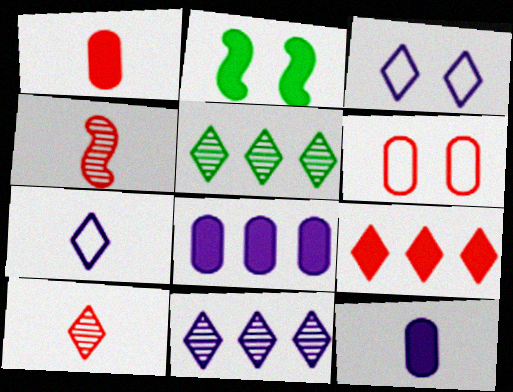[[2, 9, 12], 
[4, 6, 9]]